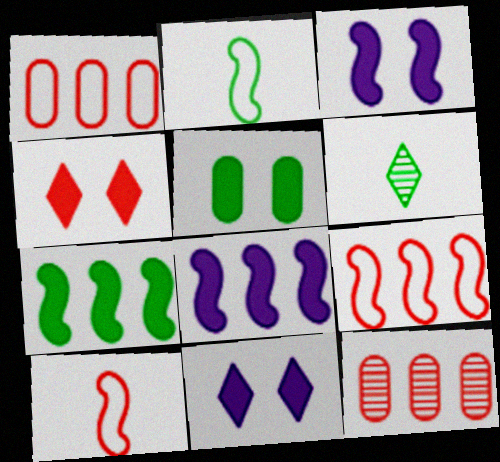[[1, 3, 6], 
[2, 11, 12], 
[3, 4, 5], 
[4, 10, 12]]